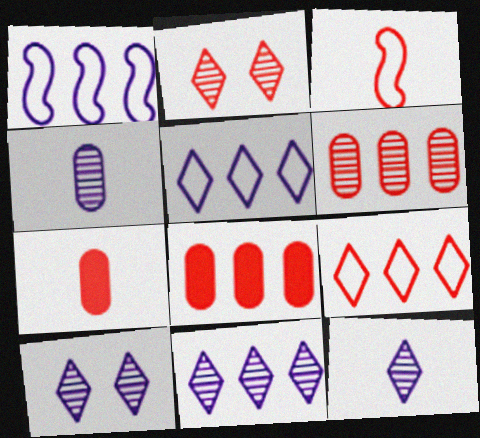[[2, 3, 8], 
[10, 11, 12]]